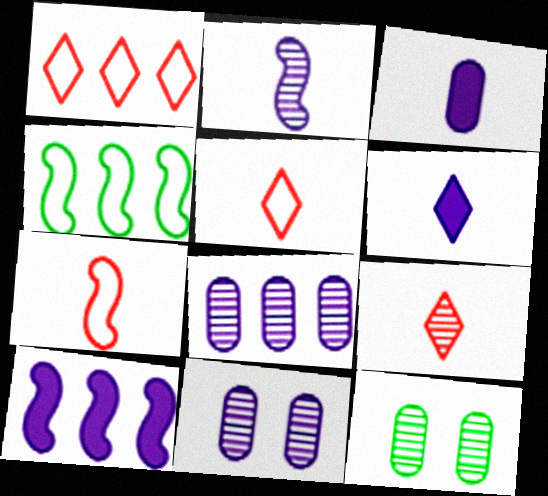[[5, 10, 12]]